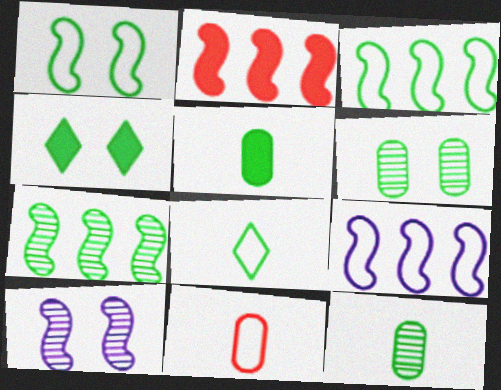[[1, 4, 6], 
[2, 7, 9], 
[3, 4, 12]]